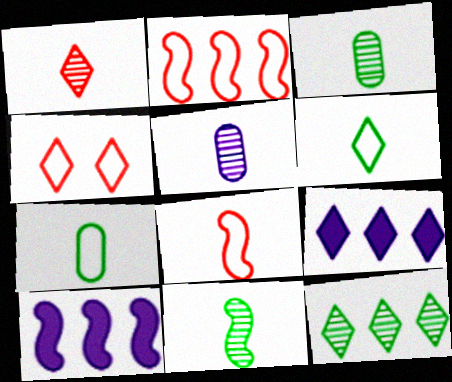[[1, 5, 11], 
[3, 4, 10]]